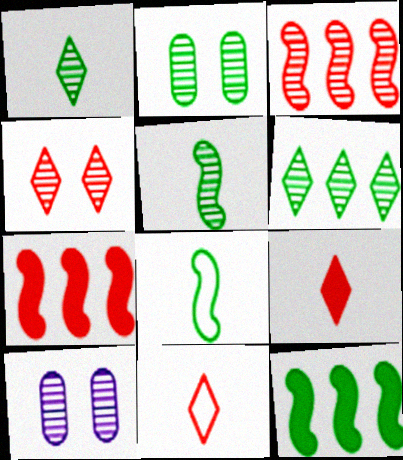[[1, 3, 10], 
[2, 5, 6], 
[10, 11, 12]]